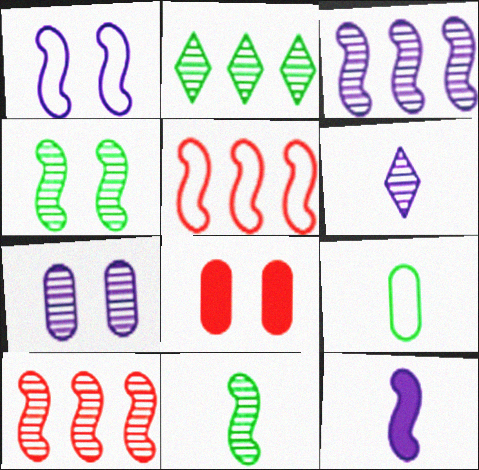[[1, 3, 12], 
[3, 6, 7], 
[4, 5, 12]]